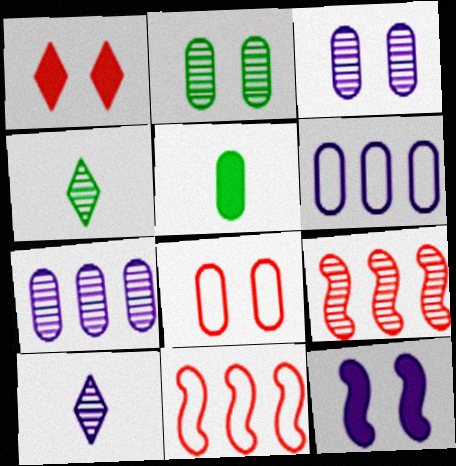[[2, 9, 10], 
[3, 4, 9], 
[5, 7, 8], 
[6, 10, 12]]